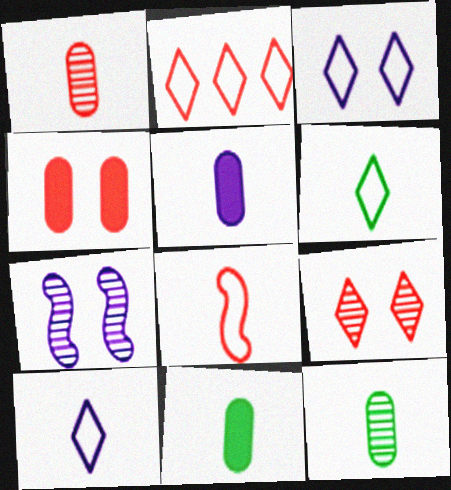[[2, 3, 6], 
[2, 7, 11]]